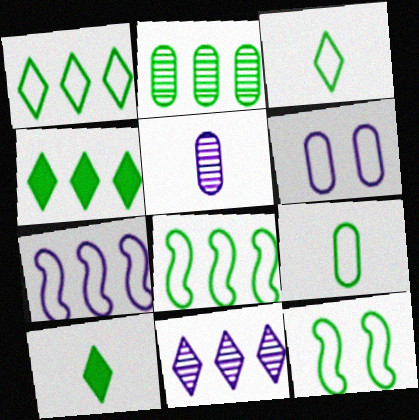[[1, 9, 12], 
[2, 4, 8], 
[2, 10, 12]]